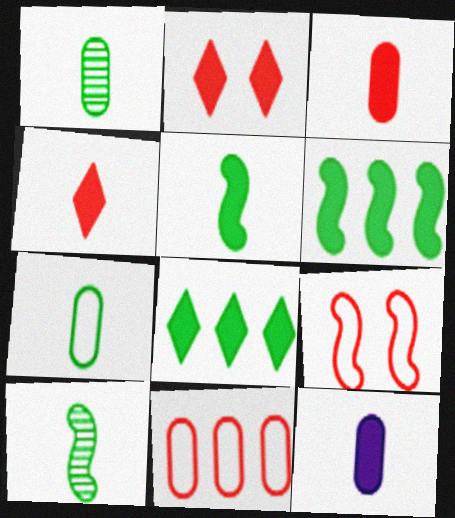[[2, 6, 12], 
[4, 5, 12]]